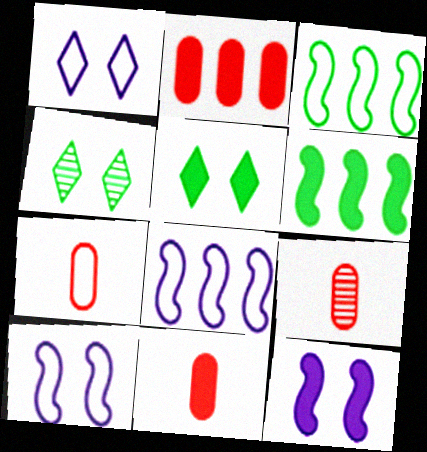[[1, 3, 7], 
[1, 6, 9], 
[4, 8, 11], 
[5, 8, 9], 
[7, 9, 11]]